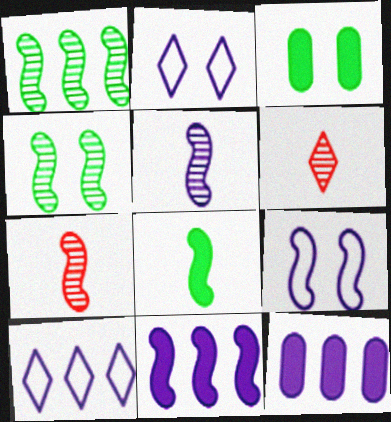[[2, 5, 12], 
[3, 7, 10], 
[5, 9, 11]]